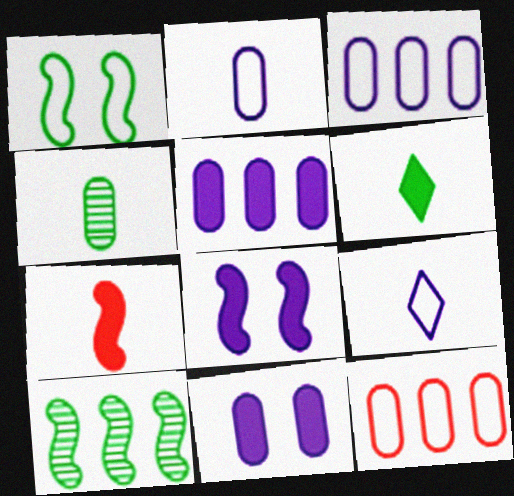[[1, 9, 12], 
[4, 7, 9], 
[4, 11, 12]]